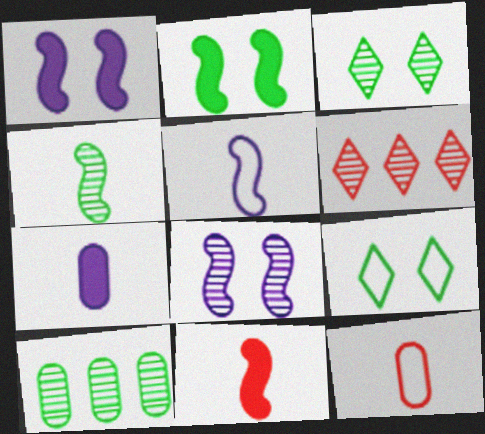[[3, 4, 10], 
[4, 5, 11]]